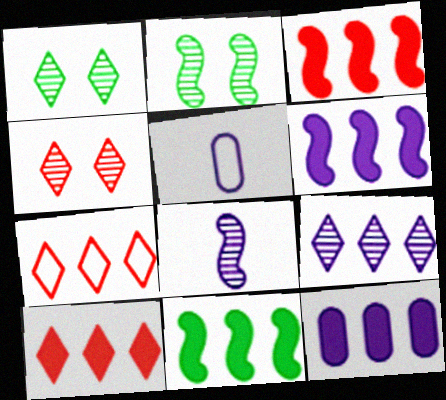[[1, 3, 5], 
[2, 5, 10], 
[3, 6, 11], 
[4, 5, 11], 
[10, 11, 12]]